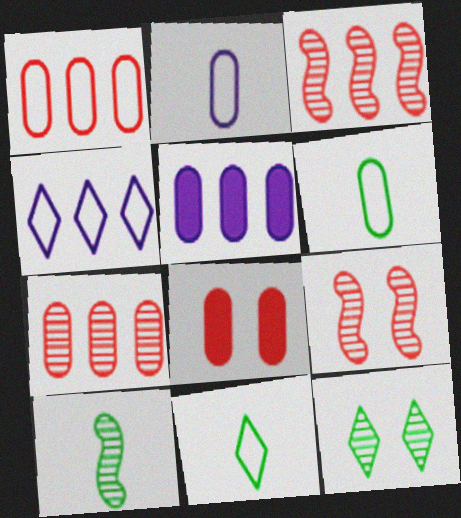[[4, 8, 10], 
[5, 9, 11]]